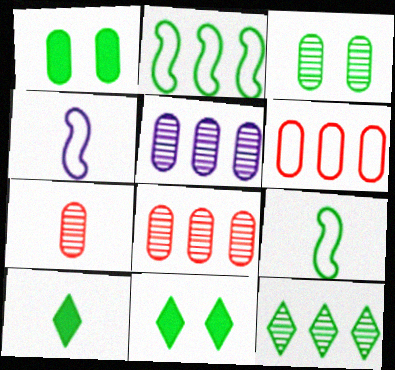[[1, 9, 12], 
[2, 3, 10], 
[3, 5, 7], 
[4, 7, 10], 
[4, 8, 11]]